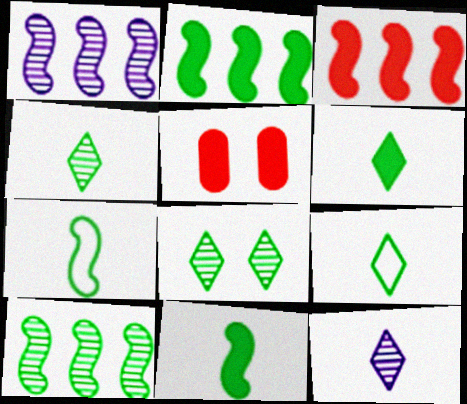[[1, 5, 9], 
[4, 6, 9]]